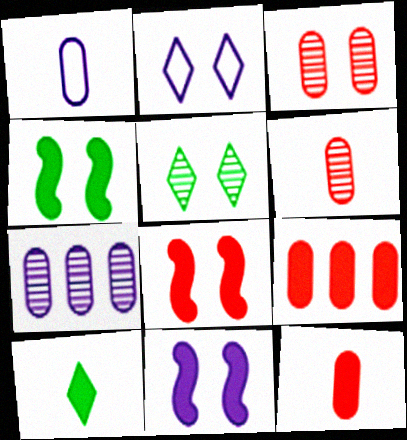[[2, 3, 4], 
[4, 8, 11], 
[9, 10, 11]]